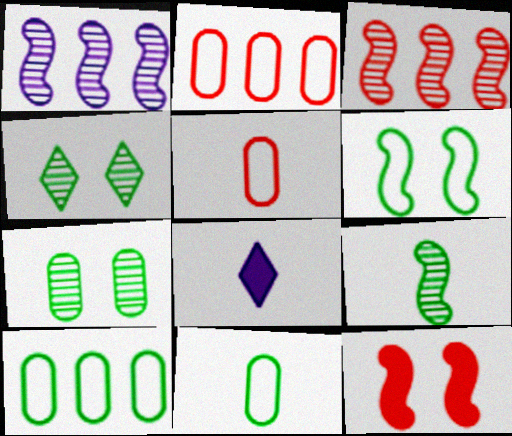[[5, 8, 9]]